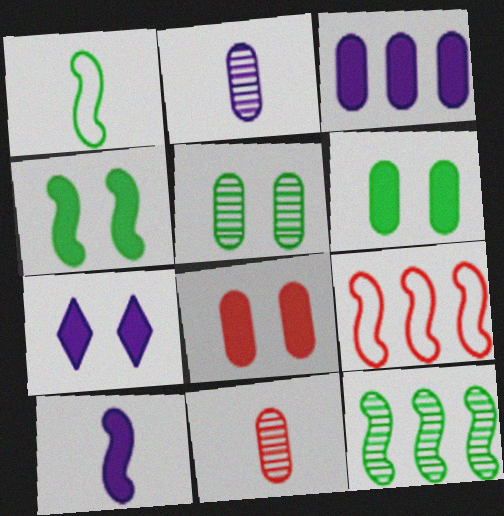[[1, 4, 12], 
[3, 7, 10], 
[4, 7, 8]]